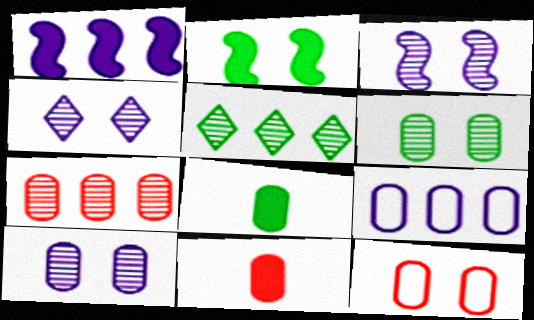[[2, 4, 12], 
[3, 4, 10], 
[6, 9, 11], 
[7, 11, 12]]